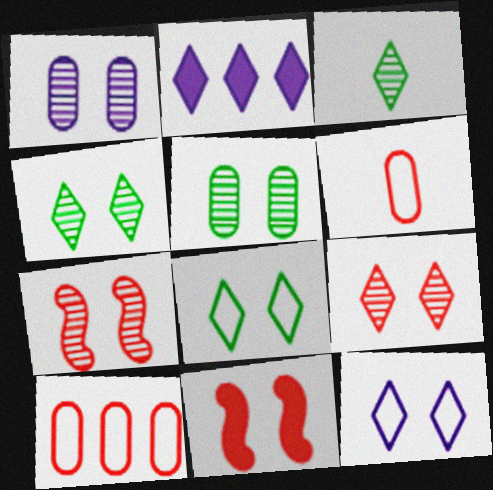[[1, 4, 7], 
[1, 8, 11], 
[5, 11, 12]]